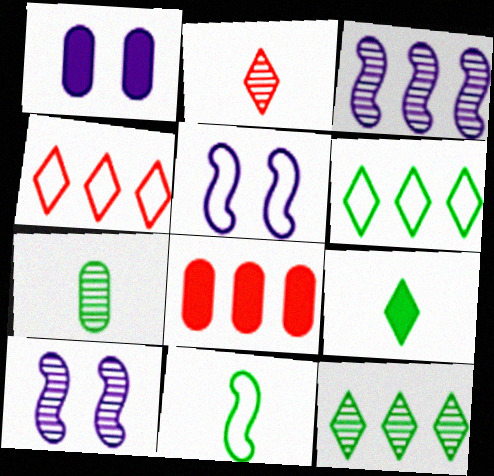[[3, 6, 8], 
[7, 9, 11]]